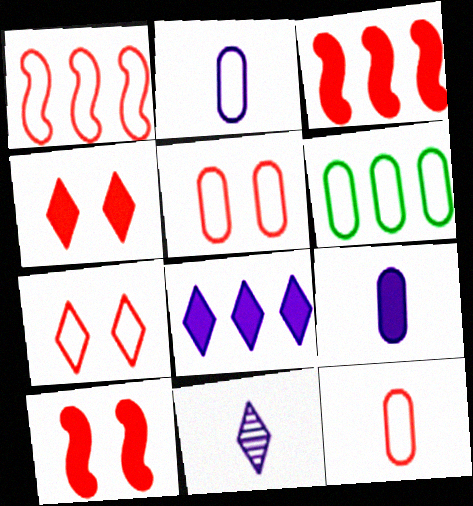[[1, 7, 12], 
[2, 5, 6], 
[6, 10, 11]]